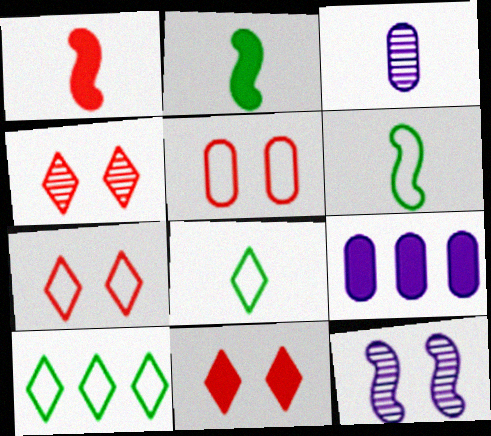[[1, 3, 8], 
[2, 9, 11], 
[4, 6, 9], 
[4, 7, 11]]